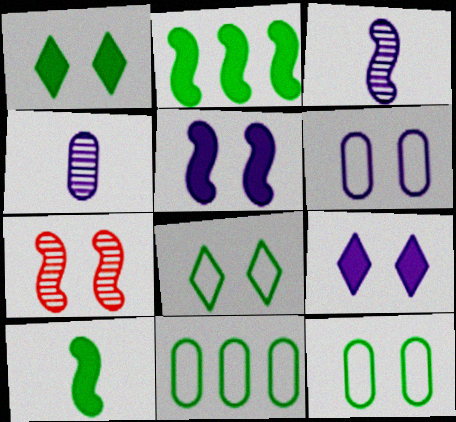[[1, 6, 7], 
[7, 9, 12]]